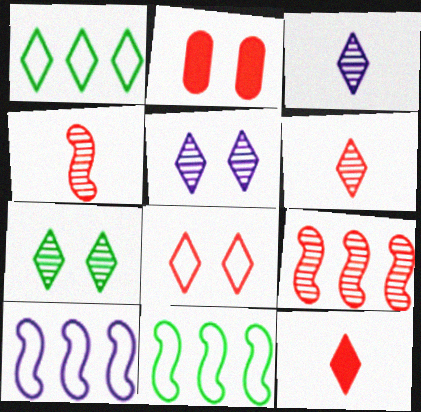[[1, 5, 12], 
[2, 3, 11]]